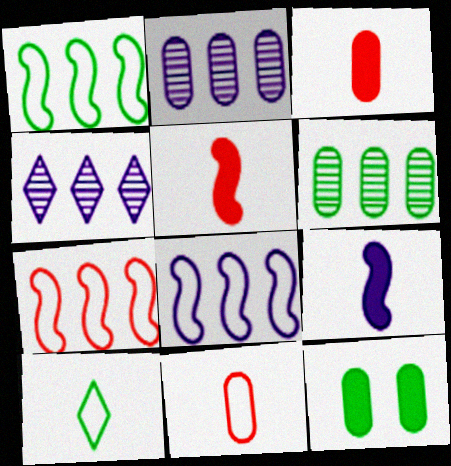[[1, 7, 8], 
[2, 11, 12]]